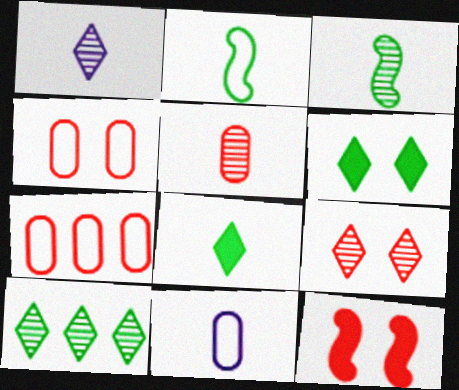[[1, 3, 5], 
[1, 9, 10], 
[4, 9, 12], 
[10, 11, 12]]